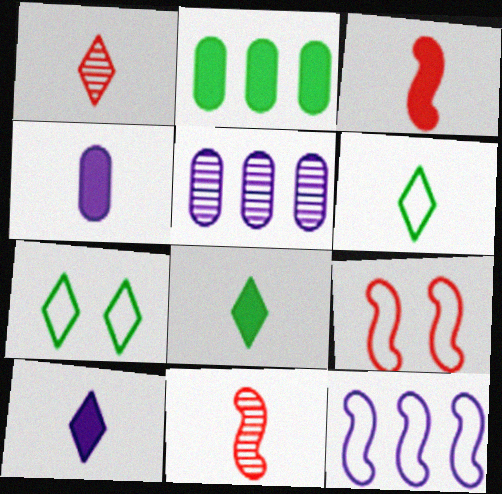[[1, 6, 10], 
[3, 4, 8], 
[3, 5, 7], 
[4, 6, 11], 
[5, 8, 9]]